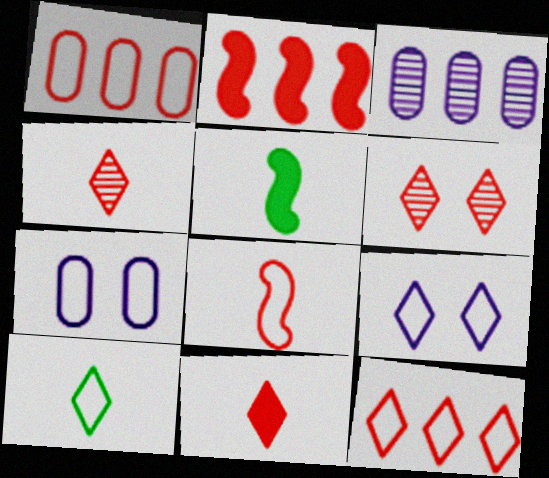[[6, 11, 12], 
[9, 10, 12]]